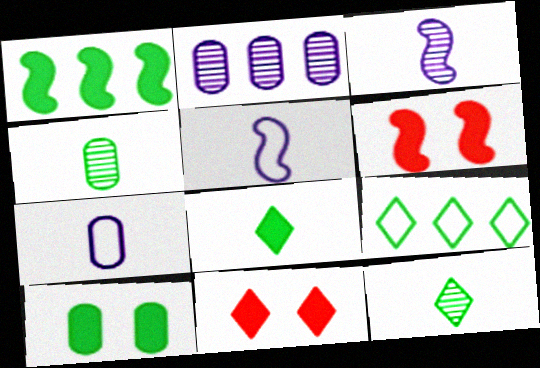[[1, 8, 10]]